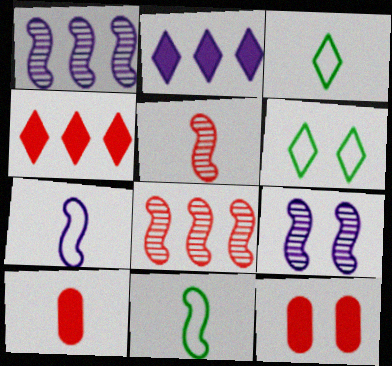[[1, 3, 12], 
[1, 6, 10], 
[6, 9, 12]]